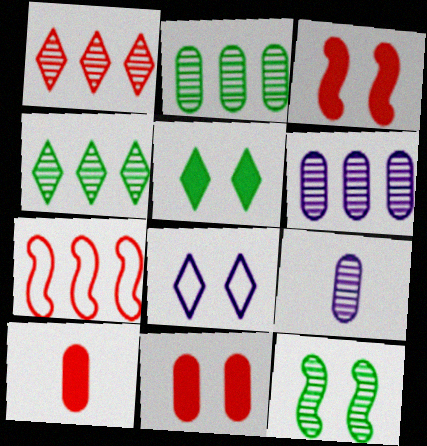[[1, 9, 12], 
[5, 7, 9], 
[8, 11, 12]]